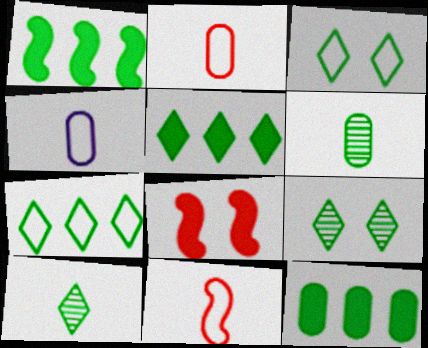[[1, 3, 6], 
[1, 5, 12], 
[3, 5, 10]]